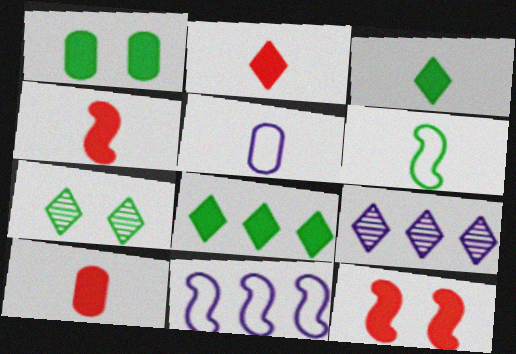[[2, 4, 10], 
[7, 10, 11]]